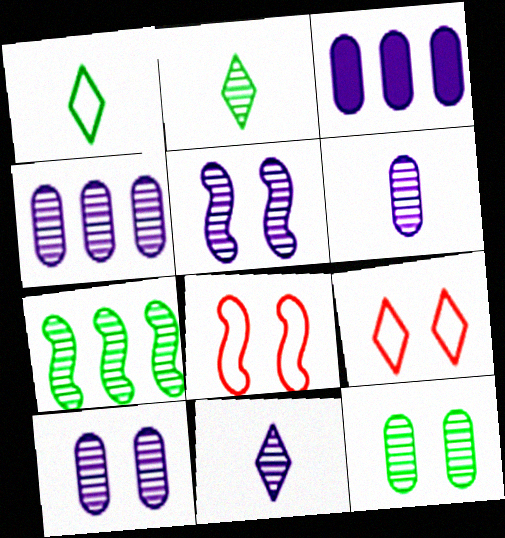[[2, 3, 8], 
[2, 7, 12], 
[4, 5, 11], 
[4, 6, 10]]